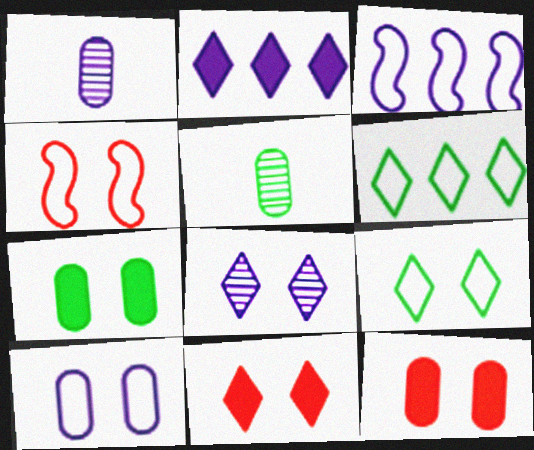[[2, 4, 5], 
[3, 5, 11], 
[4, 7, 8], 
[4, 9, 10], 
[8, 9, 11]]